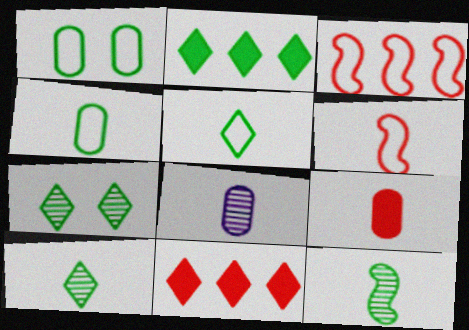[[1, 2, 12], 
[2, 5, 7], 
[4, 8, 9]]